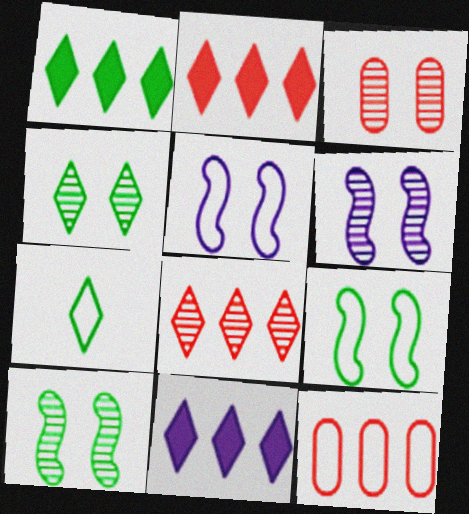[[1, 2, 11], 
[1, 4, 7], 
[3, 4, 6], 
[5, 7, 12]]